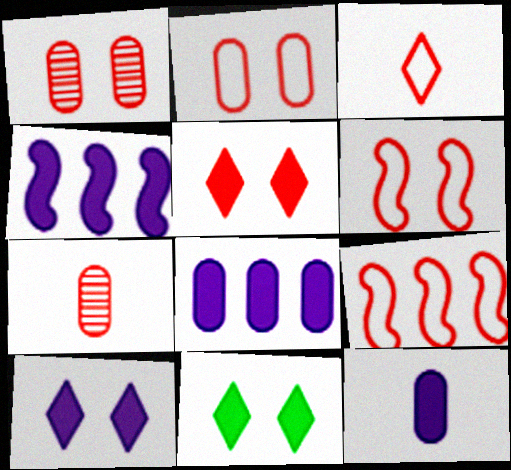[[1, 5, 6], 
[2, 3, 9], 
[4, 10, 12], 
[5, 7, 9], 
[5, 10, 11]]